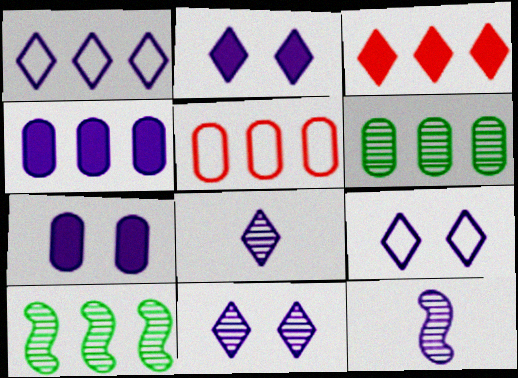[[1, 2, 8], 
[1, 7, 12], 
[2, 9, 11], 
[4, 5, 6], 
[4, 9, 12]]